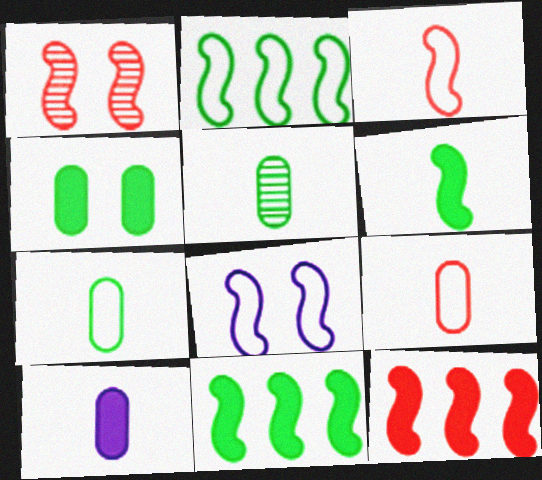[[1, 3, 12], 
[2, 3, 8], 
[5, 9, 10]]